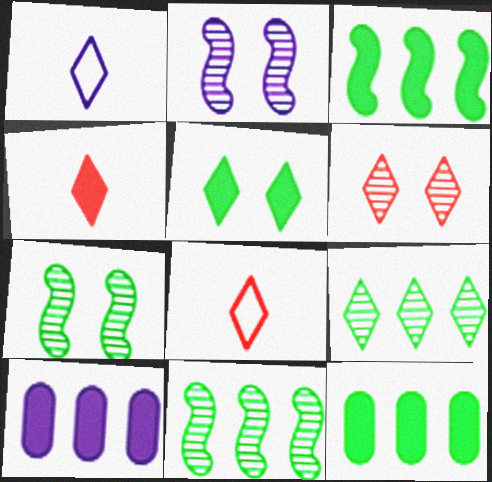[[1, 2, 10], 
[2, 8, 12], 
[7, 8, 10]]